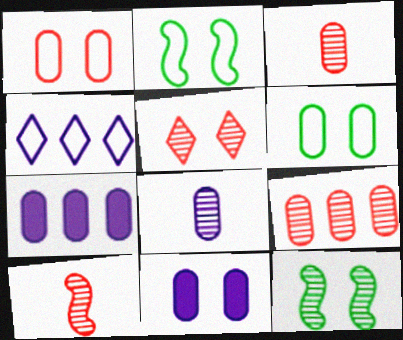[[2, 5, 11], 
[3, 6, 7], 
[5, 9, 10]]